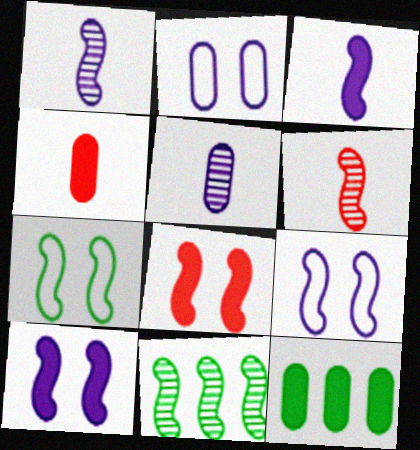[]